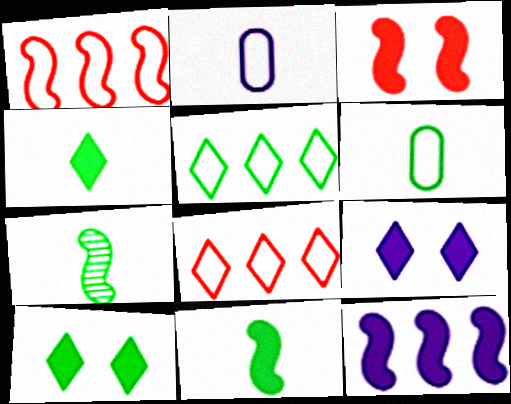[[3, 11, 12], 
[4, 6, 7]]